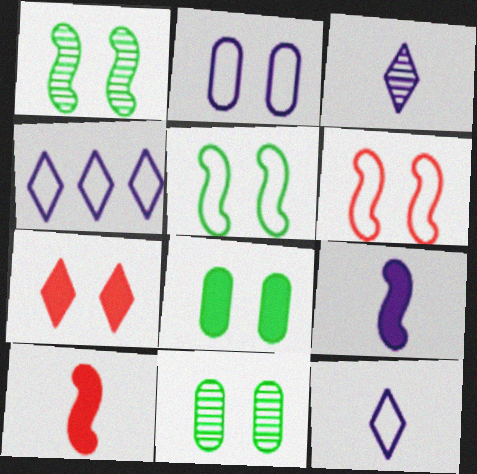[[1, 2, 7], 
[4, 10, 11]]